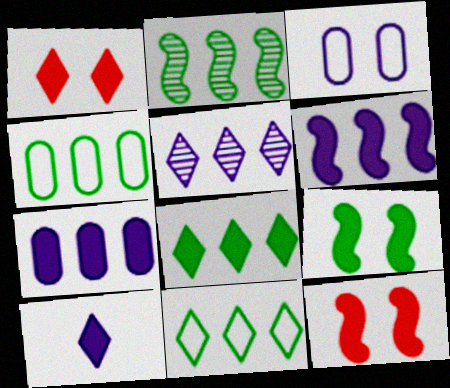[[1, 8, 10], 
[2, 4, 8]]